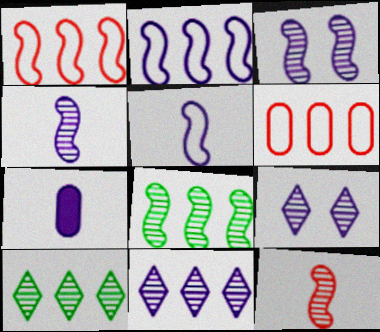[[2, 7, 9], 
[3, 8, 12]]